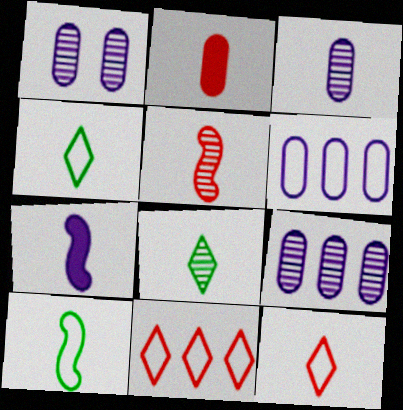[[1, 3, 9], 
[2, 5, 12], 
[3, 5, 8], 
[5, 7, 10]]